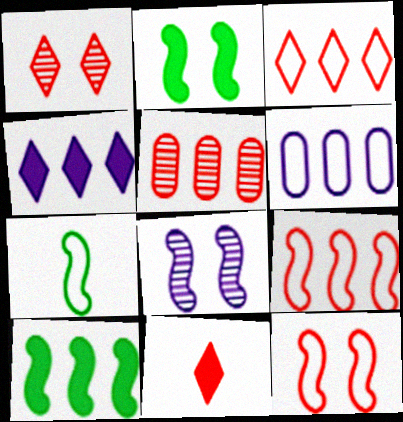[[1, 3, 11], 
[2, 8, 12], 
[5, 11, 12]]